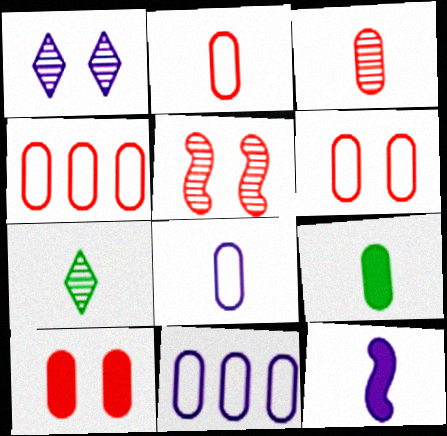[[1, 11, 12], 
[2, 4, 6], 
[2, 7, 12], 
[3, 4, 10], 
[3, 8, 9]]